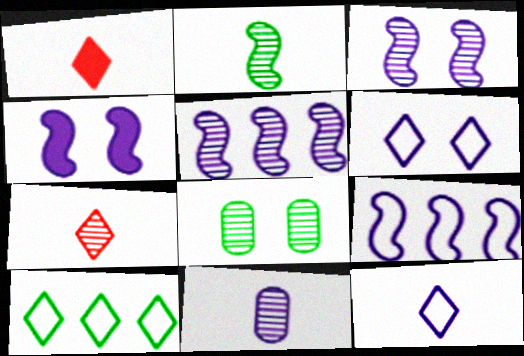[[1, 8, 9], 
[2, 7, 11], 
[5, 7, 8]]